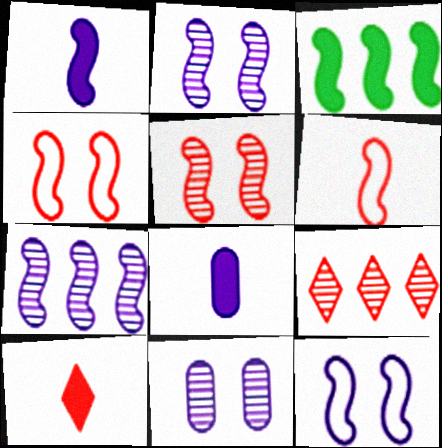[[1, 7, 12], 
[2, 3, 6]]